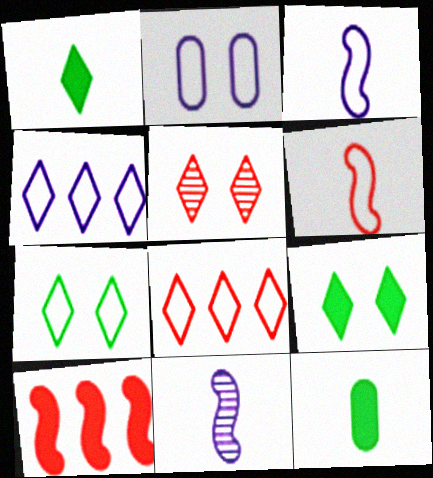[[1, 4, 5], 
[2, 3, 4]]